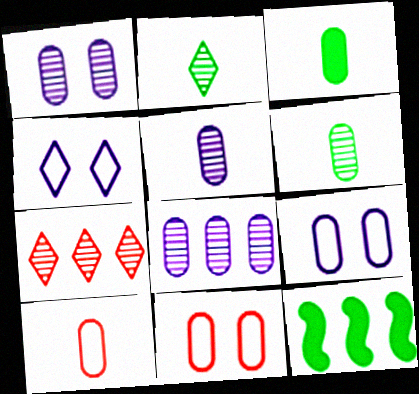[[1, 5, 8], 
[3, 5, 10], 
[3, 8, 11]]